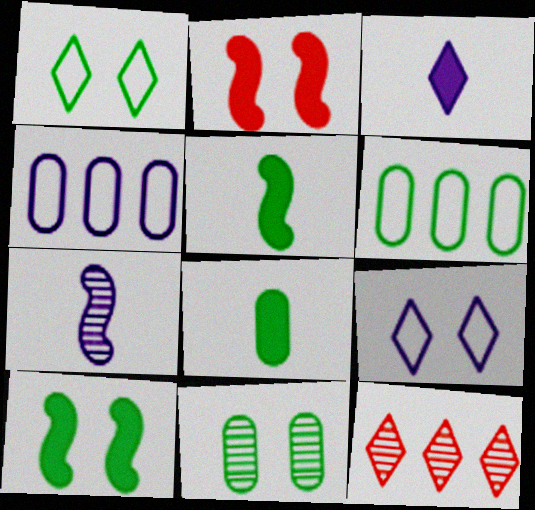[[1, 3, 12], 
[1, 10, 11], 
[2, 9, 11], 
[6, 8, 11], 
[7, 11, 12]]